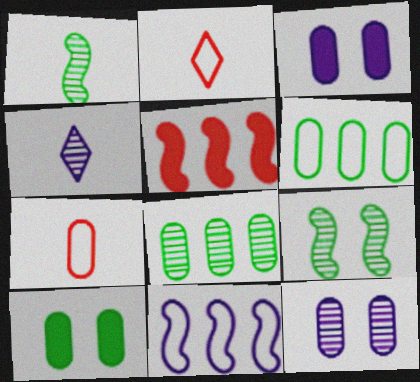[[3, 4, 11], 
[3, 7, 8]]